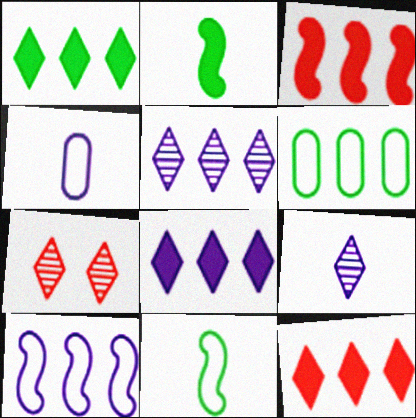[[1, 8, 12], 
[3, 5, 6]]